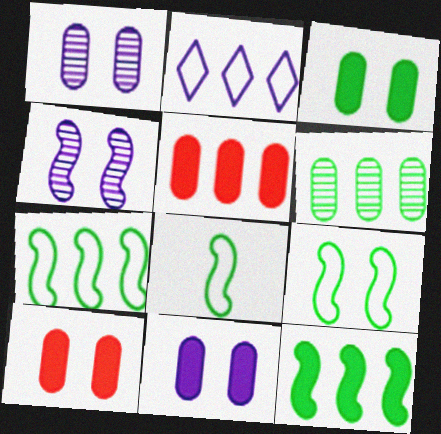[[3, 10, 11], 
[7, 8, 9]]